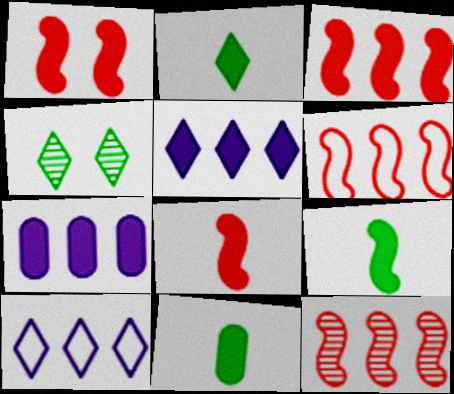[[1, 2, 7], 
[1, 3, 8], 
[1, 5, 11], 
[2, 9, 11], 
[3, 6, 12]]